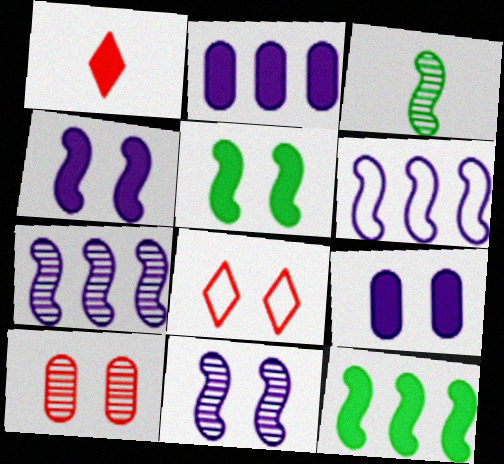[[1, 2, 5], 
[1, 9, 12], 
[2, 3, 8]]